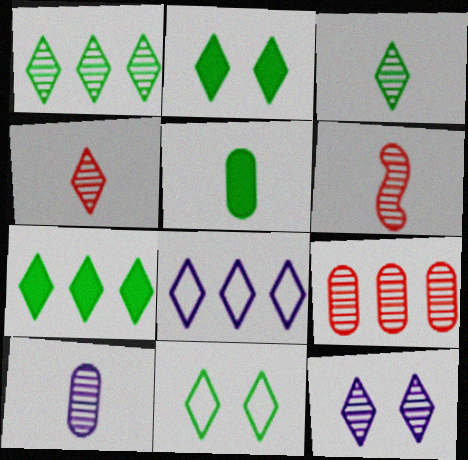[[1, 4, 12], 
[2, 4, 8], 
[3, 6, 10], 
[3, 7, 11]]